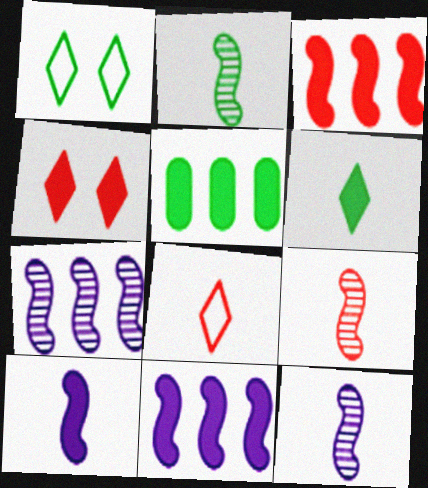[[1, 2, 5], 
[2, 9, 12], 
[4, 5, 10]]